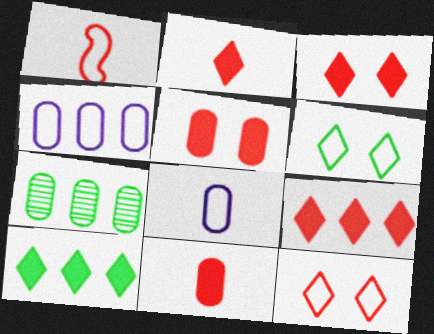[[1, 4, 6], 
[2, 3, 9], 
[5, 7, 8]]